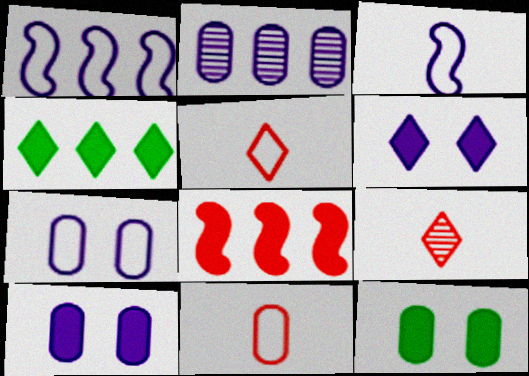[[1, 9, 12], 
[2, 3, 6], 
[2, 11, 12]]